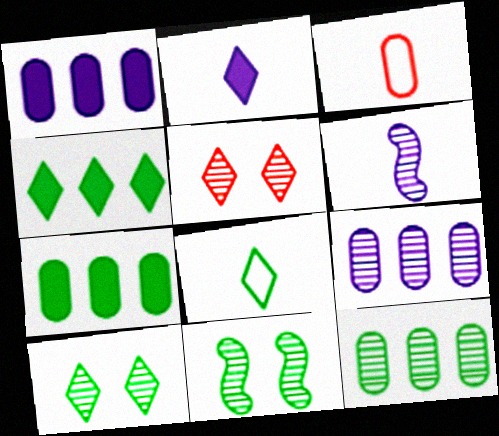[[4, 8, 10], 
[5, 6, 12], 
[7, 8, 11]]